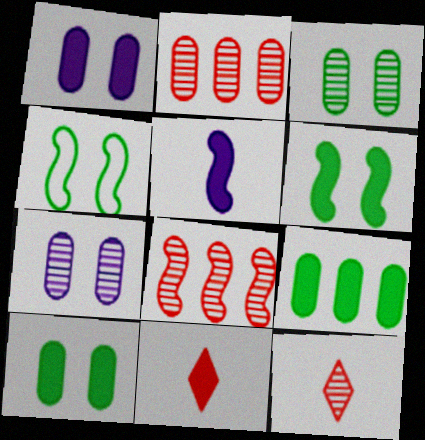[[4, 5, 8]]